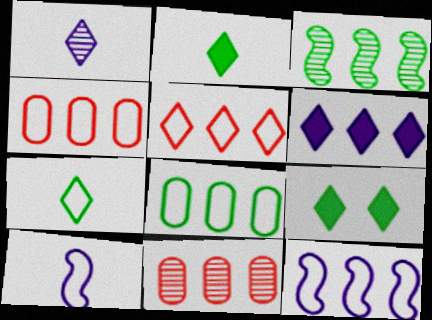[[1, 5, 9], 
[3, 4, 6], 
[5, 8, 12], 
[9, 10, 11]]